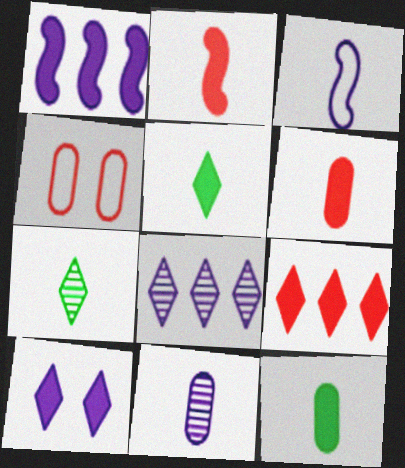[[1, 4, 7], 
[3, 6, 7], 
[5, 9, 10]]